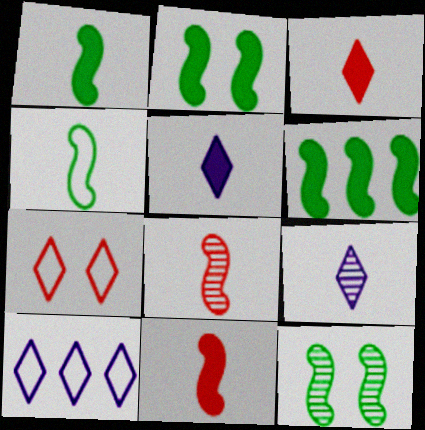[[1, 2, 6], 
[4, 6, 12]]